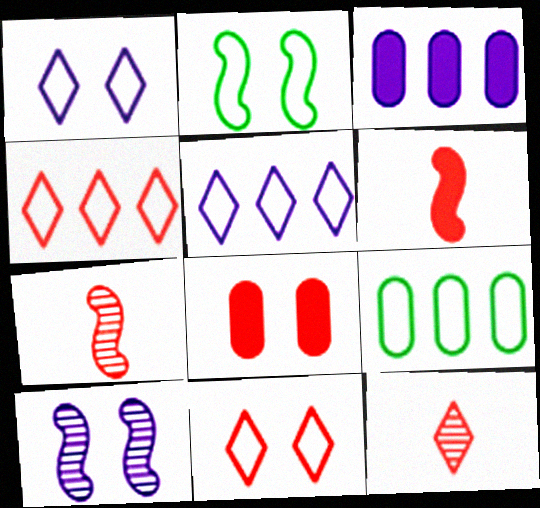[[2, 3, 12], 
[4, 7, 8]]